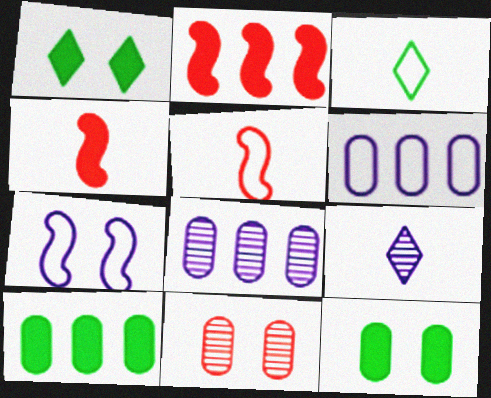[[1, 5, 8], 
[1, 7, 11]]